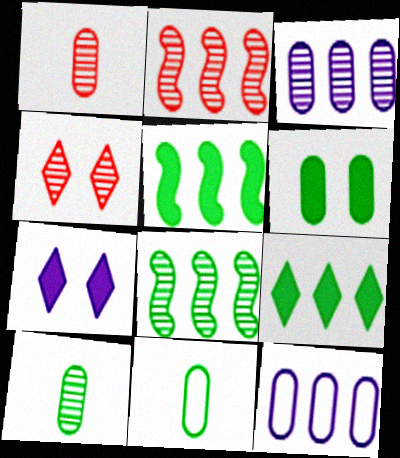[[1, 2, 4], 
[1, 6, 12], 
[2, 7, 11], 
[2, 9, 12]]